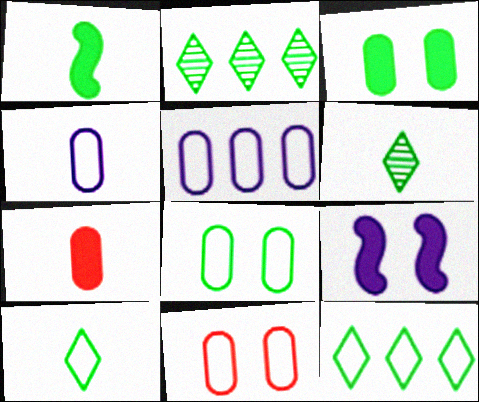[[1, 2, 8]]